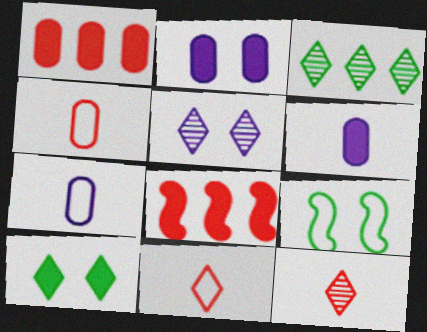[[3, 5, 12], 
[6, 8, 10]]